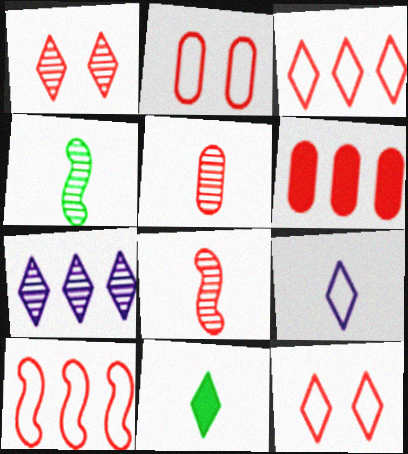[[2, 5, 6], 
[6, 8, 12], 
[7, 11, 12]]